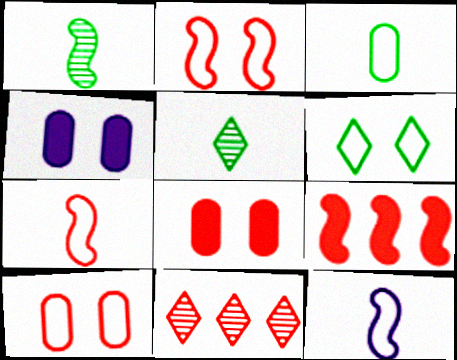[[7, 8, 11]]